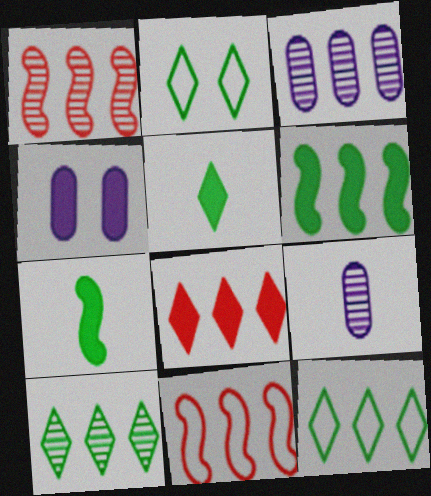[[1, 3, 10], 
[2, 5, 10], 
[4, 7, 8]]